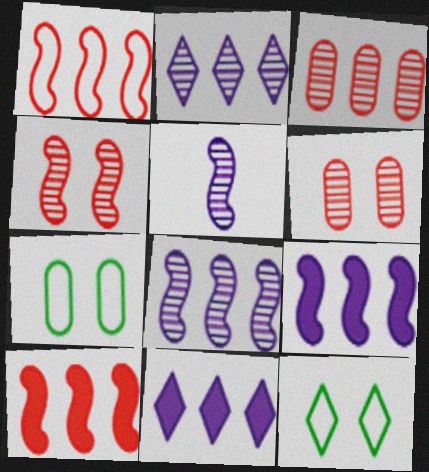[]